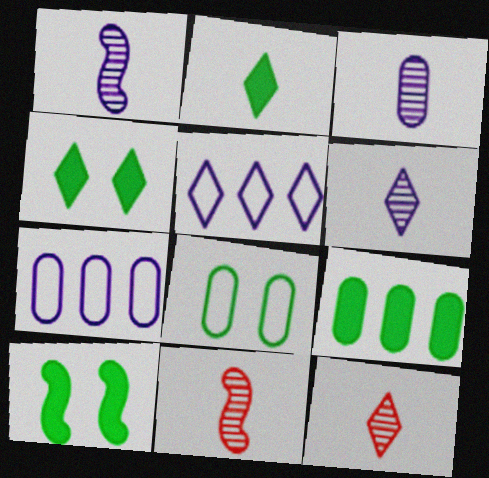[[1, 3, 6], 
[2, 9, 10], 
[4, 5, 12], 
[4, 7, 11], 
[7, 10, 12]]